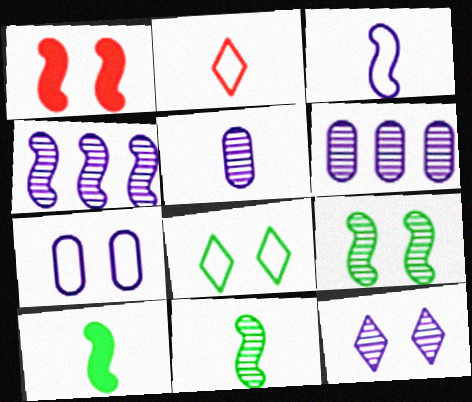[[2, 5, 10], 
[4, 5, 12]]